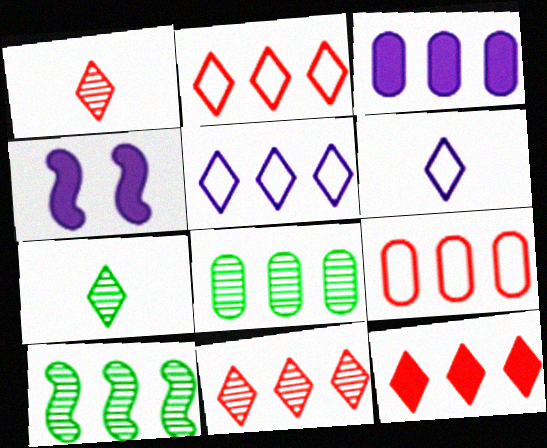[[2, 3, 10], 
[2, 11, 12], 
[3, 8, 9], 
[4, 7, 9]]